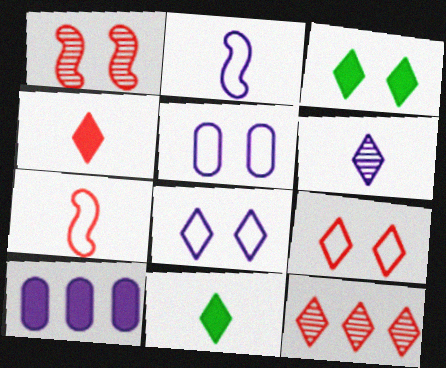[[1, 3, 5], 
[4, 9, 12], 
[8, 11, 12]]